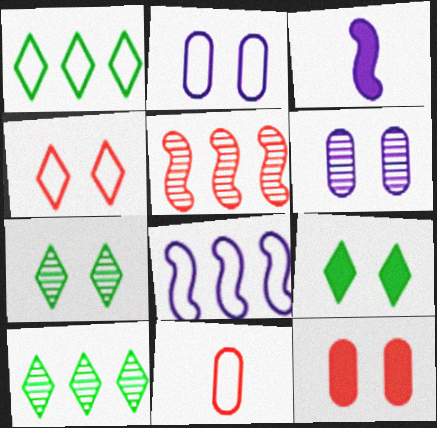[]